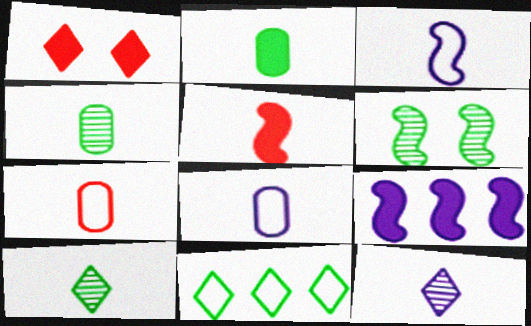[[1, 2, 9], 
[1, 11, 12], 
[2, 6, 11], 
[5, 8, 10]]